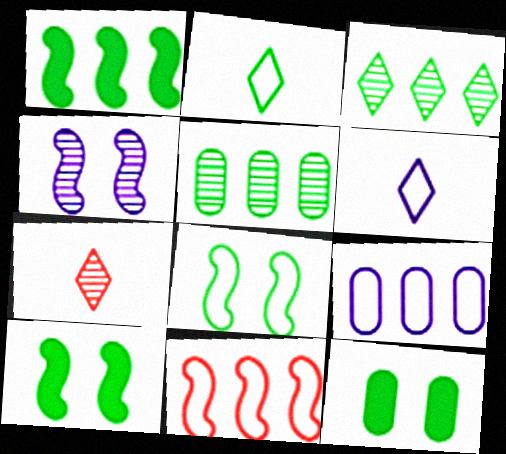[[2, 5, 10], 
[4, 5, 7], 
[7, 9, 10]]